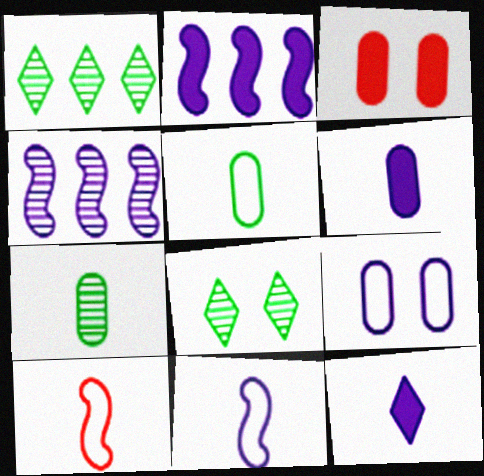[[1, 3, 11], 
[4, 9, 12], 
[7, 10, 12]]